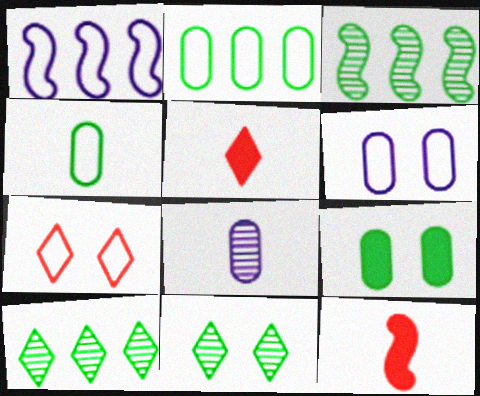[[1, 4, 7], 
[3, 5, 6], 
[6, 10, 12]]